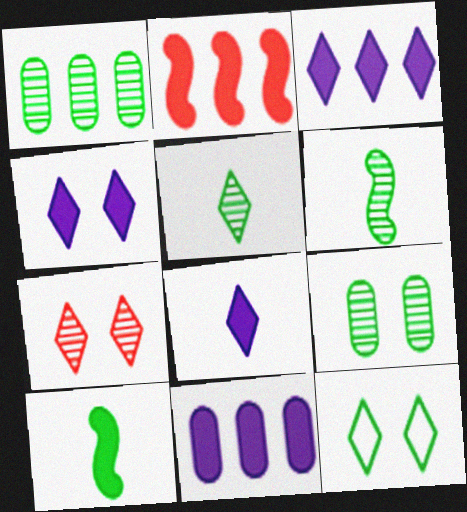[[1, 10, 12], 
[3, 4, 8], 
[4, 7, 12]]